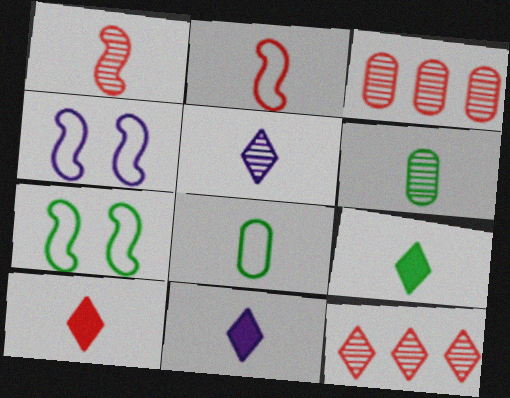[[1, 5, 6], 
[1, 8, 11], 
[2, 6, 11], 
[3, 4, 9], 
[3, 7, 11], 
[9, 10, 11]]